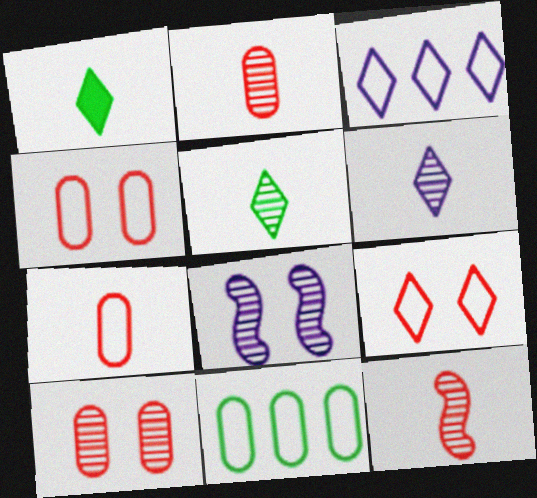[]